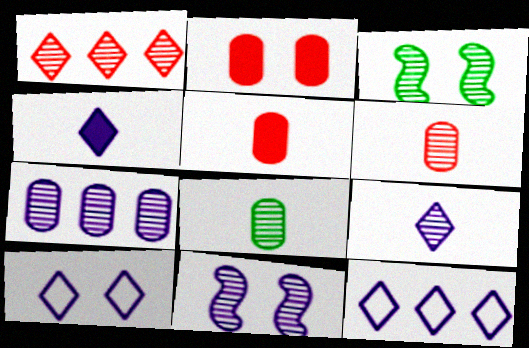[[1, 8, 11], 
[2, 3, 10], 
[3, 5, 12], 
[7, 9, 11]]